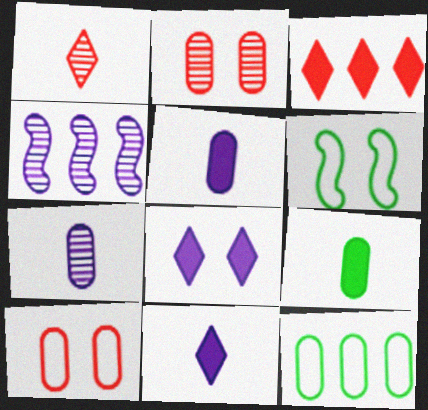[[2, 5, 12], 
[2, 6, 8], 
[3, 4, 12], 
[3, 6, 7]]